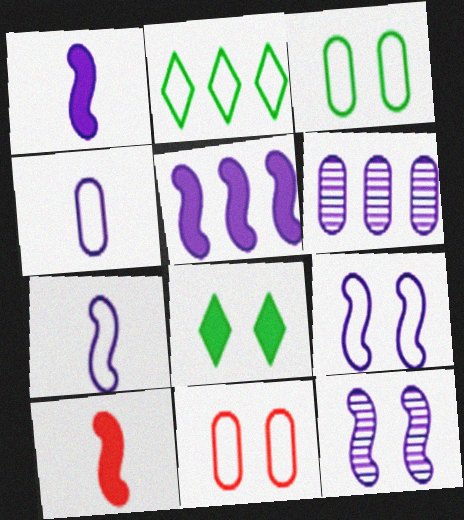[[2, 7, 11], 
[5, 7, 12], 
[8, 11, 12]]